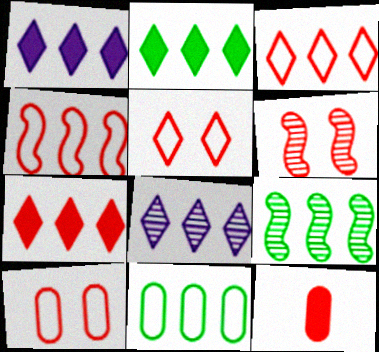[[1, 2, 7], 
[2, 3, 8], 
[2, 9, 11], 
[3, 6, 12]]